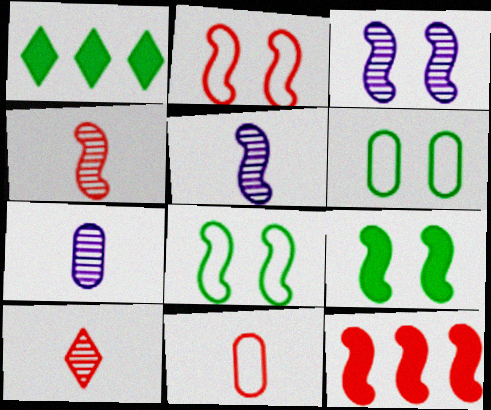[[1, 2, 7], 
[1, 3, 11], 
[2, 3, 9], 
[2, 4, 12], 
[5, 8, 12]]